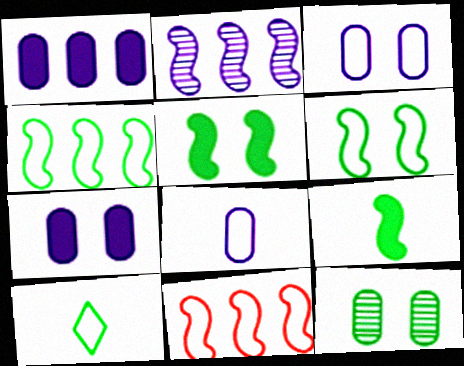[[3, 10, 11]]